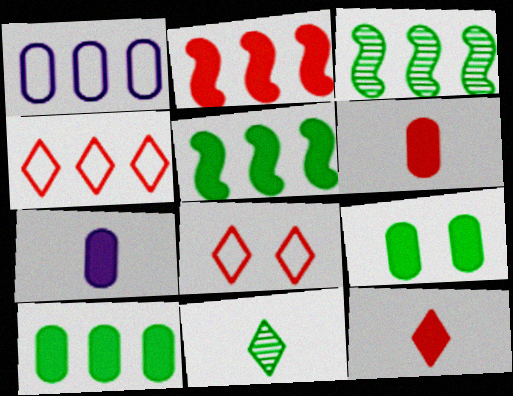[[3, 7, 8]]